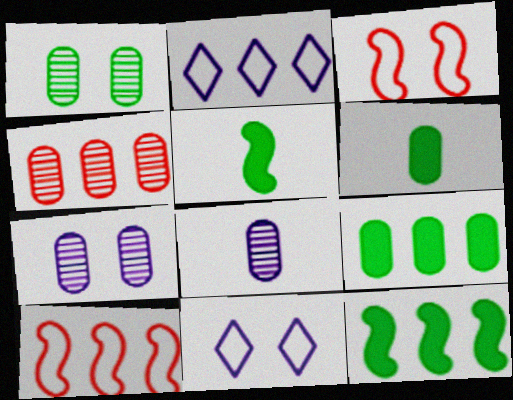[[1, 4, 8], 
[2, 4, 12], 
[4, 5, 11]]